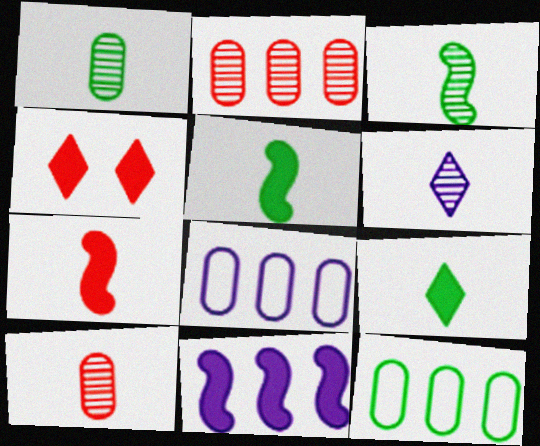[[3, 4, 8], 
[3, 6, 10]]